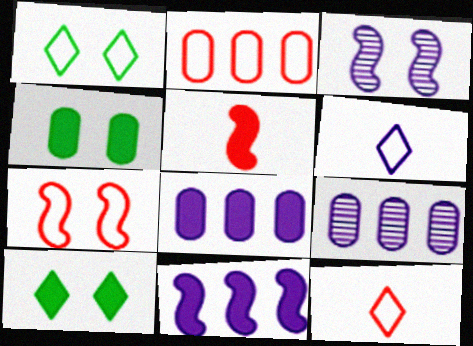[[1, 5, 9], 
[2, 7, 12], 
[3, 6, 8], 
[5, 8, 10]]